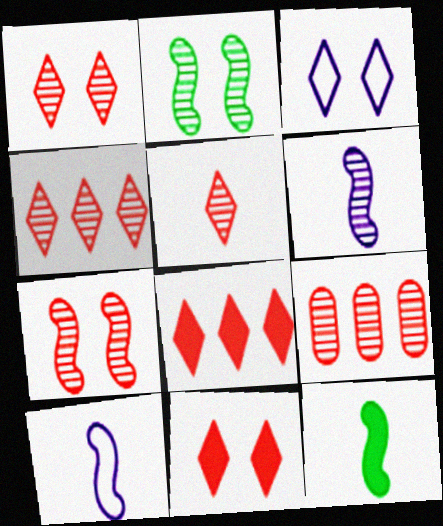[[1, 4, 5], 
[3, 9, 12], 
[5, 7, 9]]